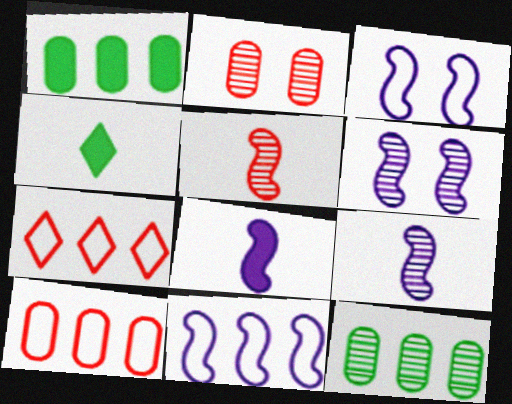[[2, 4, 11], 
[4, 6, 10], 
[6, 8, 11]]